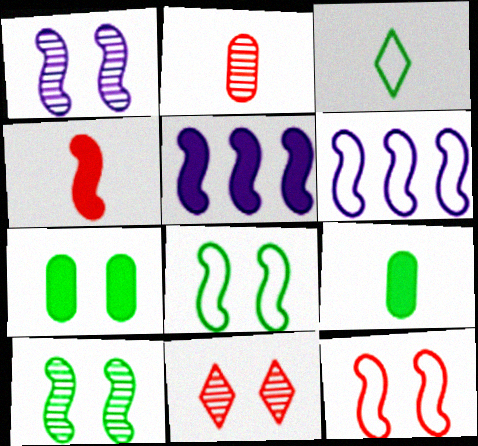[[4, 6, 10], 
[6, 9, 11]]